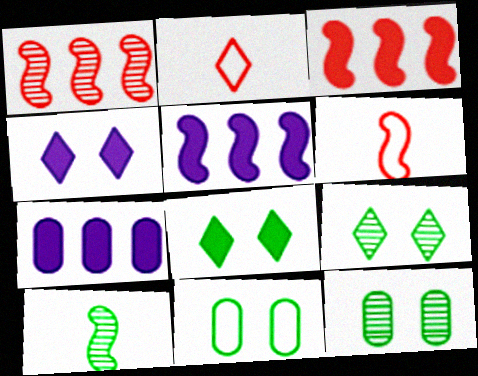[[2, 5, 12], 
[6, 7, 9]]